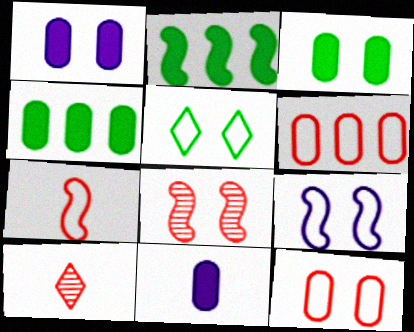[[1, 5, 8], 
[4, 9, 10], 
[5, 9, 12]]